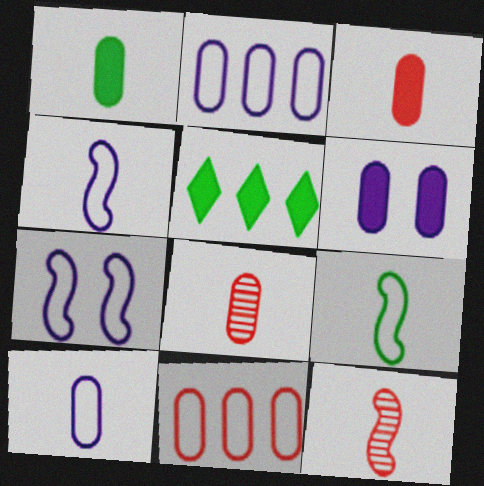[[1, 8, 10], 
[5, 7, 8]]